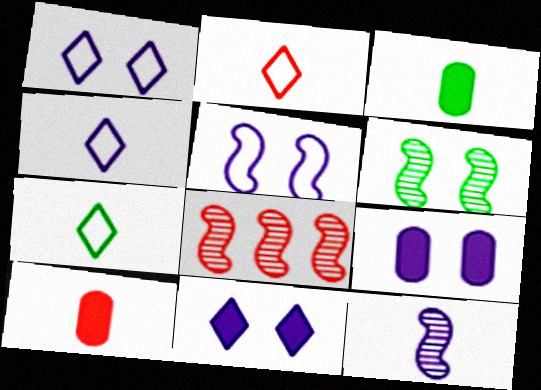[[1, 3, 8], 
[2, 3, 12], 
[2, 4, 7], 
[6, 8, 12], 
[7, 8, 9], 
[7, 10, 12]]